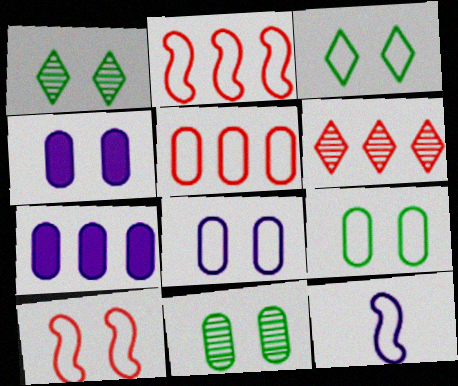[[1, 4, 10], 
[3, 5, 12], 
[3, 8, 10]]